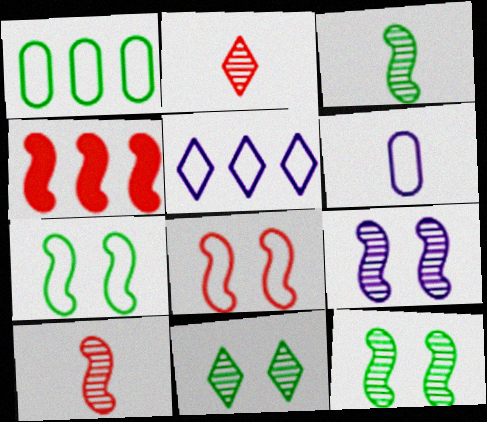[[4, 6, 11], 
[4, 8, 10]]